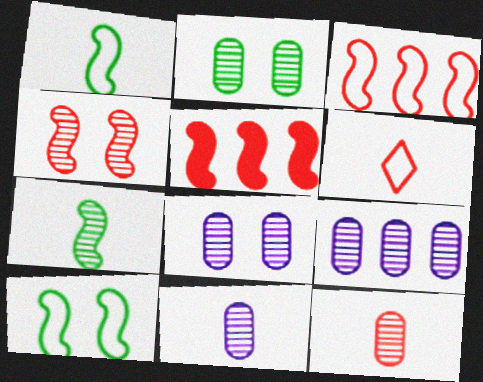[[2, 9, 12], 
[8, 9, 11]]